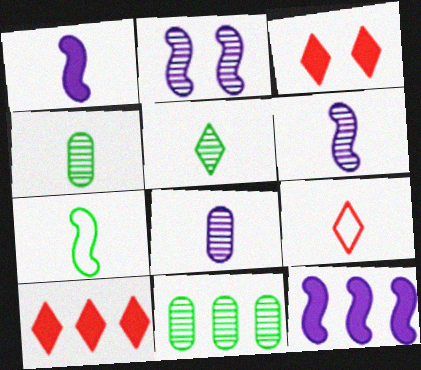[[1, 4, 9]]